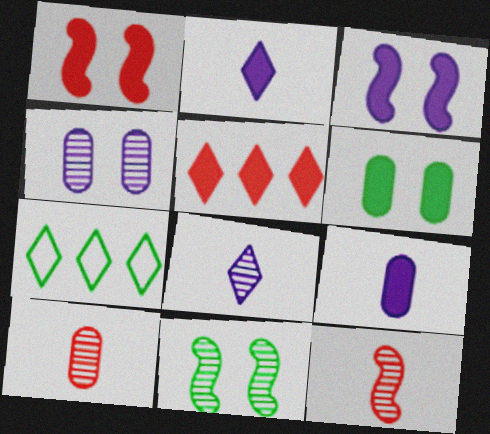[[3, 7, 10]]